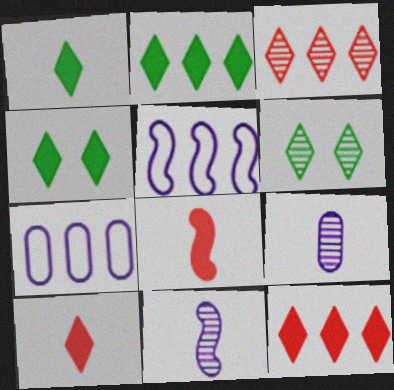[[1, 2, 4], 
[6, 7, 8]]